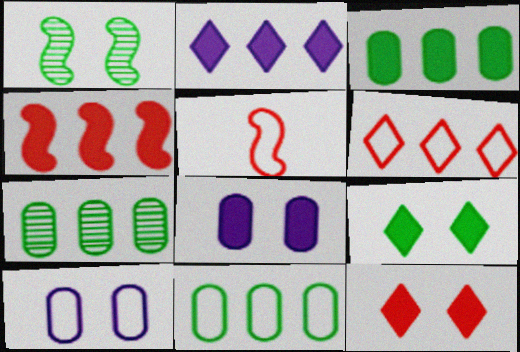[[1, 10, 12], 
[2, 3, 4], 
[3, 7, 11]]